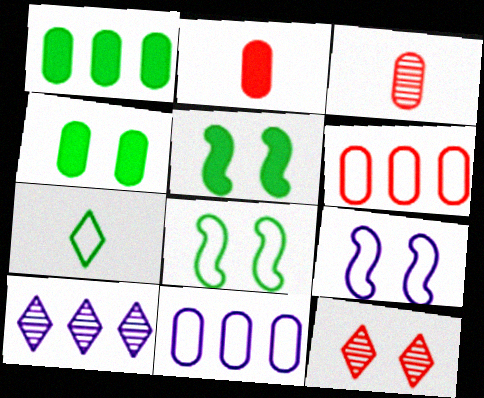[[2, 8, 10], 
[3, 4, 11], 
[4, 9, 12], 
[6, 7, 9]]